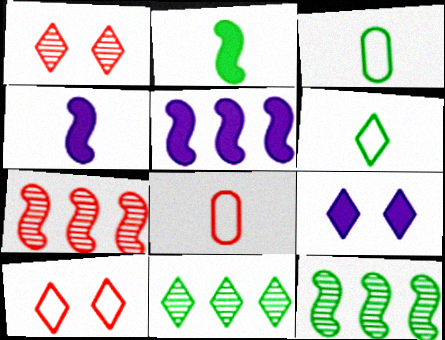[[1, 3, 5], 
[3, 7, 9], 
[8, 9, 12]]